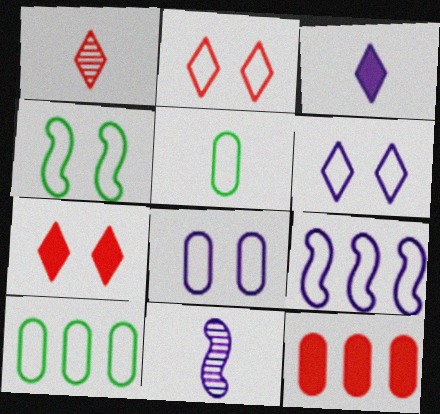[[2, 4, 8], 
[2, 5, 9], 
[7, 10, 11]]